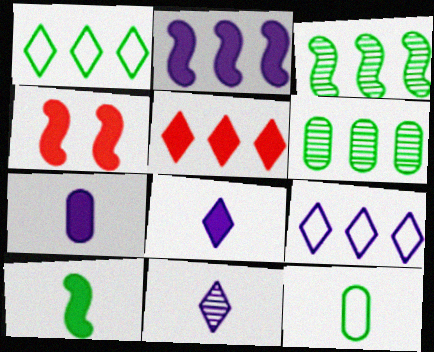[[2, 4, 10]]